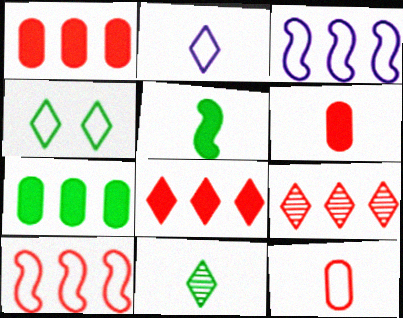[[1, 9, 10], 
[3, 4, 12], 
[3, 7, 9]]